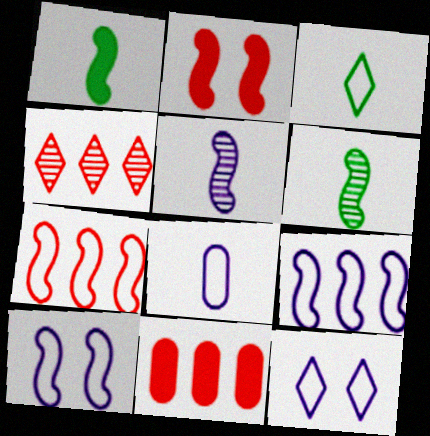[[2, 6, 9], 
[4, 7, 11], 
[6, 11, 12], 
[8, 9, 12]]